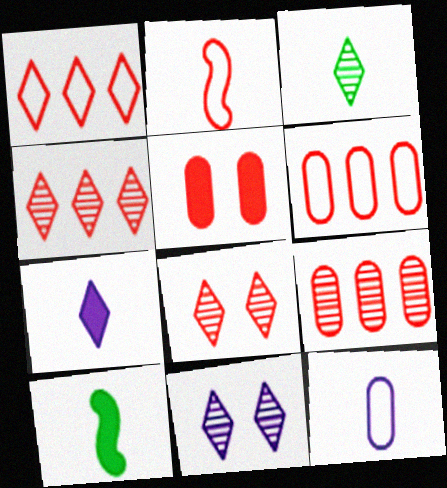[[2, 4, 5], 
[3, 4, 11], 
[6, 10, 11]]